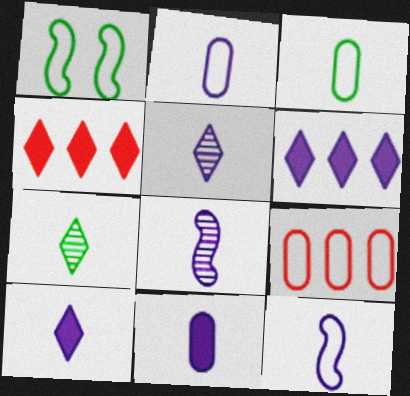[[2, 8, 10], 
[5, 11, 12]]